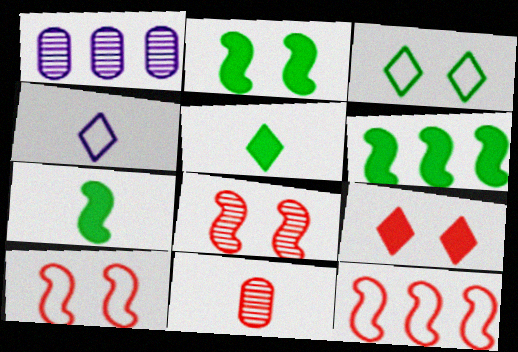[[1, 5, 10], 
[2, 6, 7], 
[4, 7, 11], 
[9, 11, 12]]